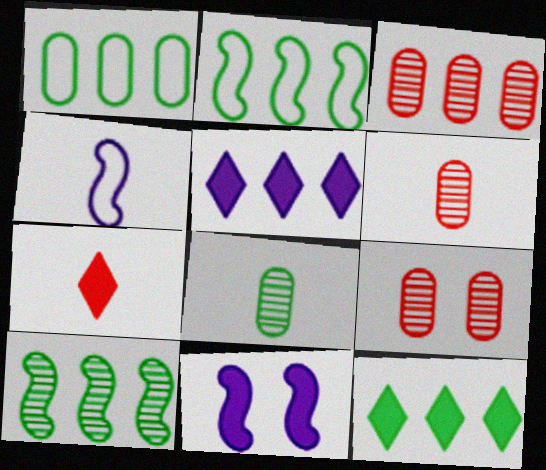[[1, 10, 12], 
[2, 3, 5], 
[3, 6, 9], 
[4, 7, 8], 
[4, 9, 12]]